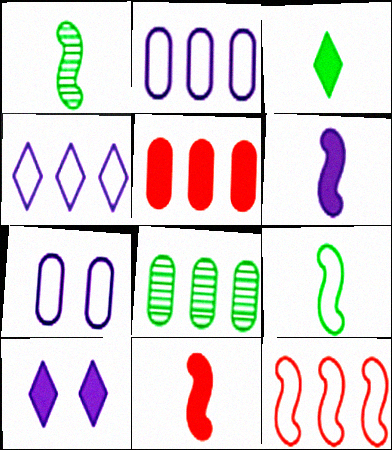[[2, 5, 8]]